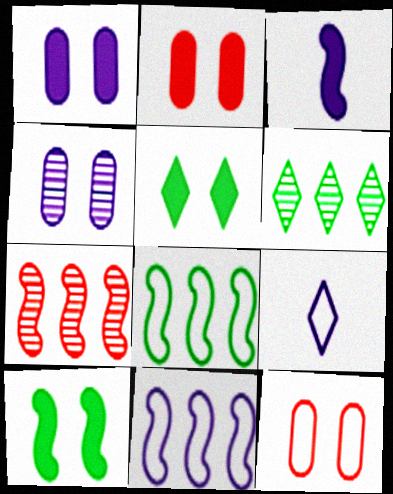[[3, 6, 12], 
[8, 9, 12]]